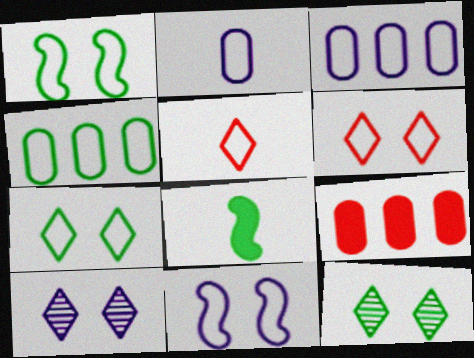[[1, 3, 5], 
[4, 5, 11], 
[4, 8, 12]]